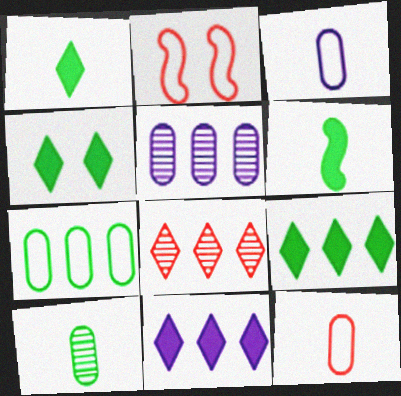[[1, 2, 5], 
[1, 4, 9], 
[2, 10, 11]]